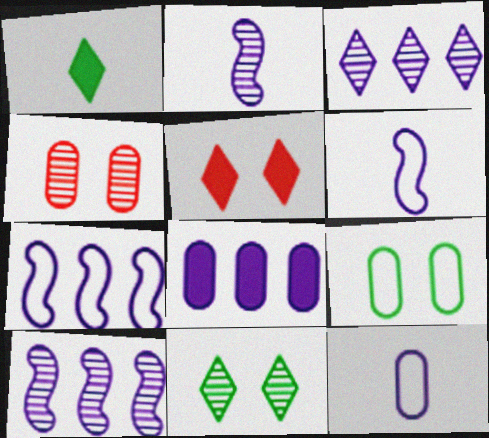[[1, 4, 7], 
[3, 7, 8]]